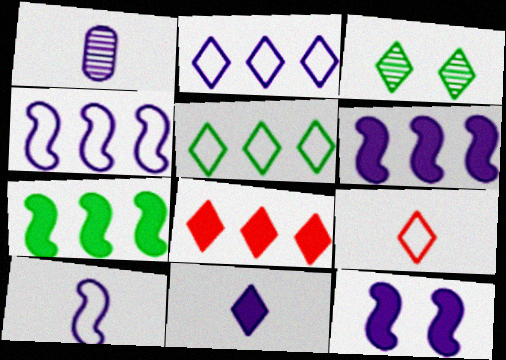[[1, 2, 12], 
[1, 10, 11]]